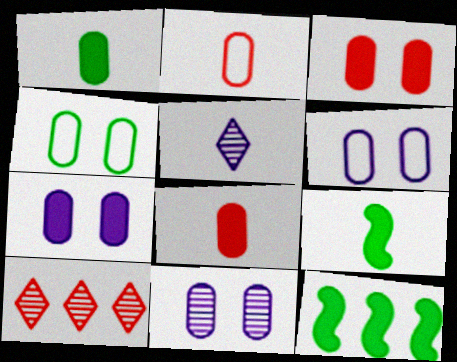[[2, 5, 9], 
[3, 4, 11], 
[6, 7, 11], 
[6, 9, 10]]